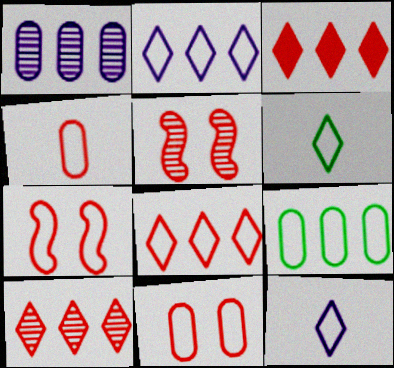[[3, 4, 5], 
[3, 8, 10], 
[4, 7, 8], 
[7, 9, 12]]